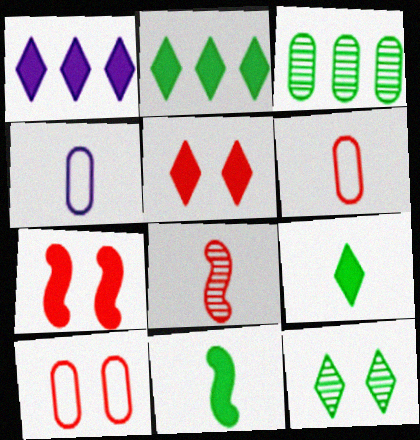[[1, 5, 9], 
[4, 8, 9]]